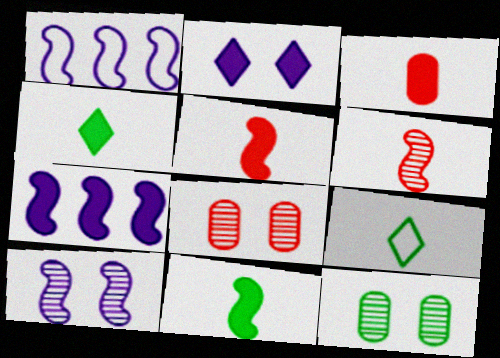[[1, 4, 8], 
[7, 8, 9]]